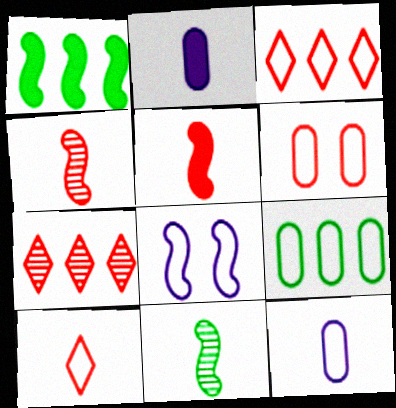[[1, 4, 8], 
[2, 10, 11], 
[5, 6, 7], 
[6, 9, 12], 
[8, 9, 10]]